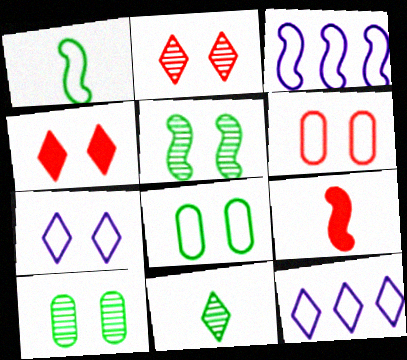[[1, 6, 12], 
[3, 5, 9], 
[4, 11, 12], 
[9, 10, 12]]